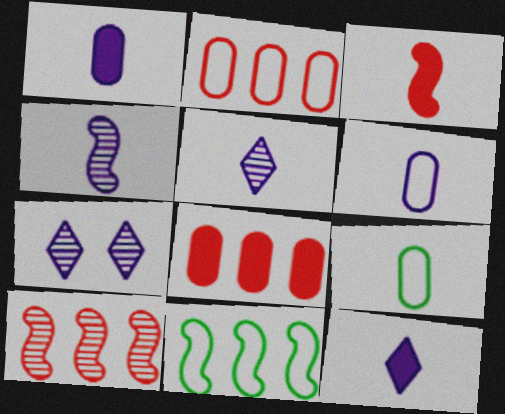[[3, 5, 9], 
[4, 6, 12]]